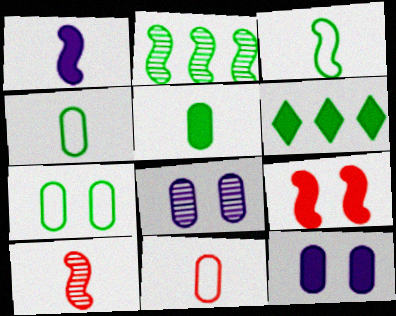[[1, 3, 10]]